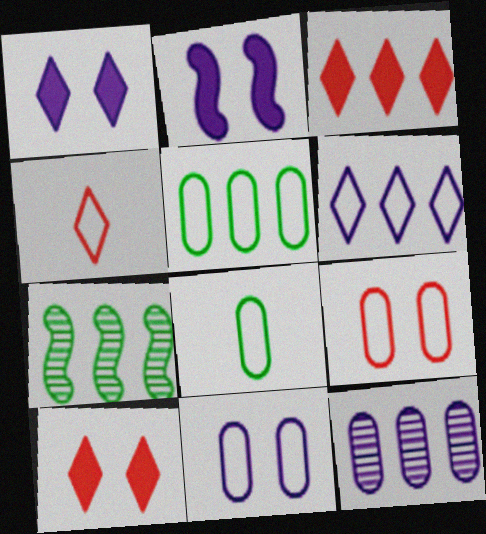[]